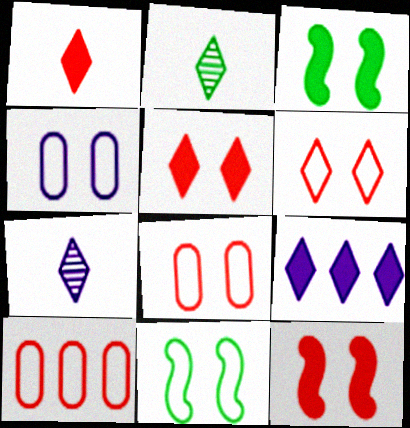[[2, 6, 9], 
[3, 7, 10], 
[4, 6, 11]]